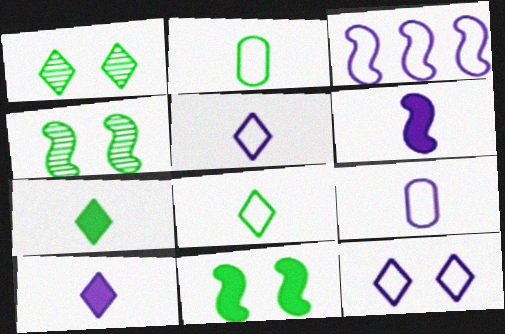[[3, 9, 12]]